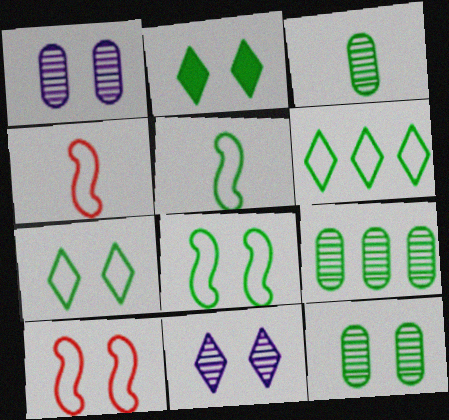[[1, 2, 10], 
[2, 5, 9], 
[2, 8, 12], 
[3, 9, 12]]